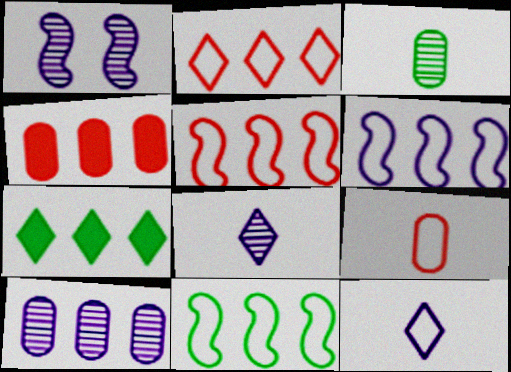[[1, 7, 9], 
[1, 8, 10], 
[5, 6, 11], 
[5, 7, 10]]